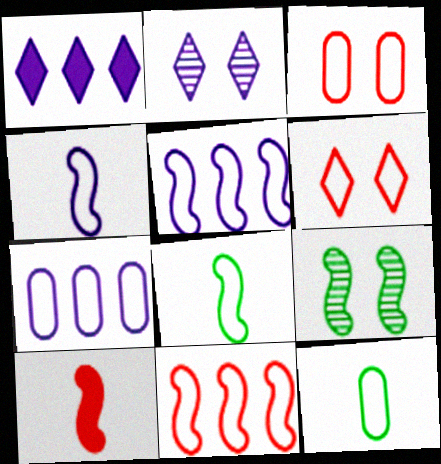[[3, 7, 12], 
[5, 6, 12], 
[5, 9, 10], 
[6, 7, 8]]